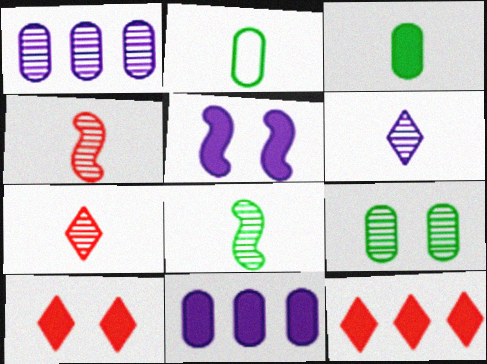[[3, 5, 12]]